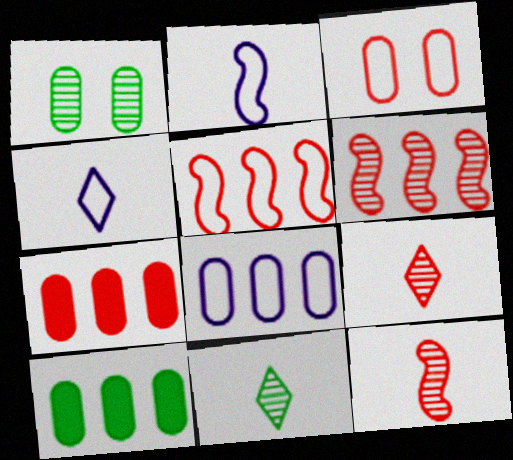[]